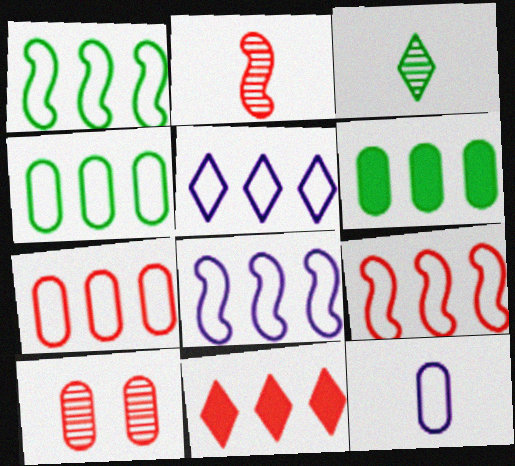[[1, 5, 7], 
[1, 8, 9], 
[4, 5, 9], 
[6, 10, 12]]